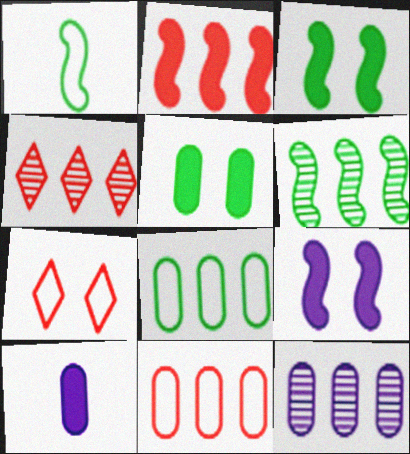[[1, 3, 6], 
[2, 4, 11], 
[4, 6, 12], 
[6, 7, 10]]